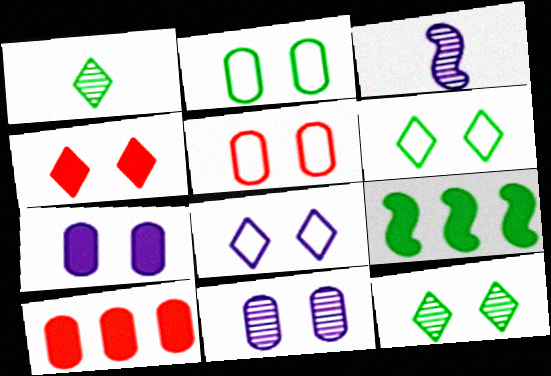[[1, 2, 9], 
[3, 6, 10], 
[4, 8, 12]]